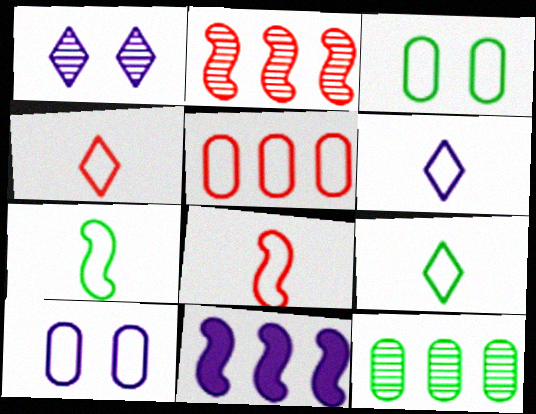[[4, 6, 9]]